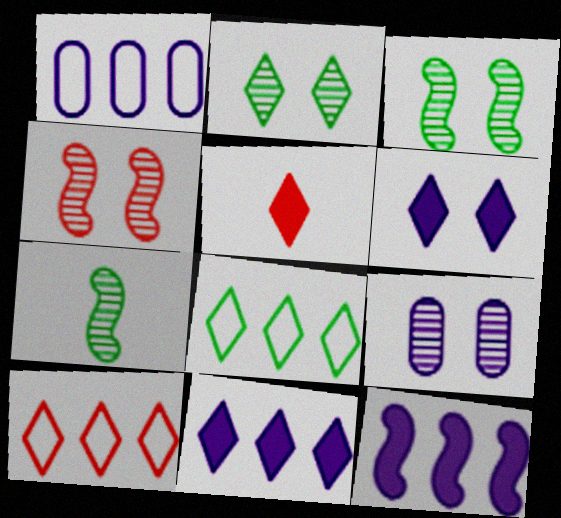[[1, 3, 5], 
[2, 4, 9]]